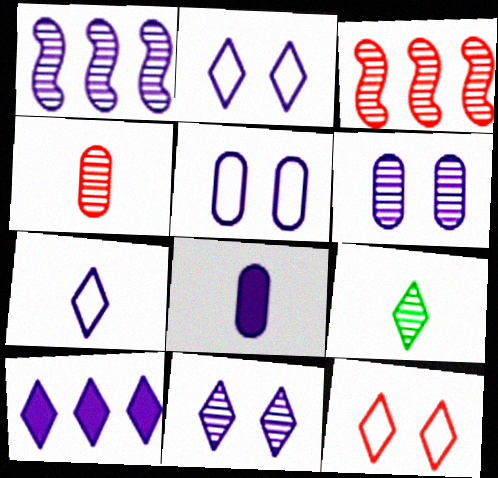[[1, 2, 8], 
[3, 6, 9], 
[7, 10, 11], 
[9, 10, 12]]